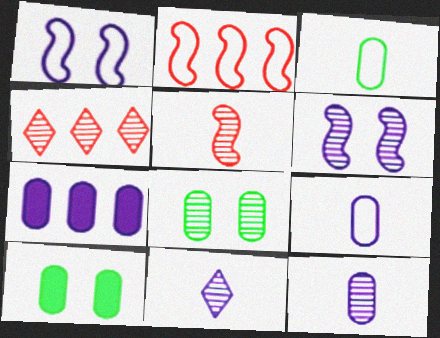[[1, 7, 11], 
[2, 10, 11]]